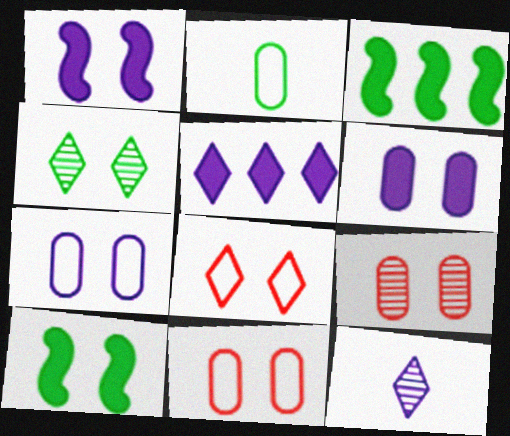[[1, 4, 11], 
[2, 3, 4], 
[3, 11, 12]]